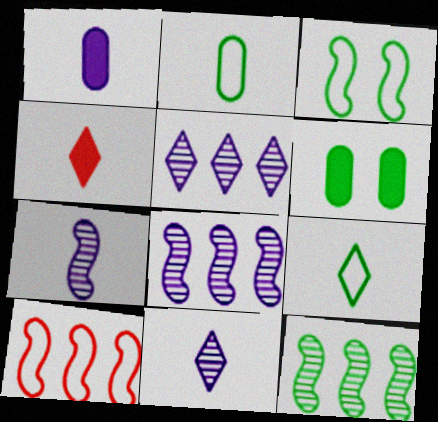[[2, 4, 7], 
[4, 9, 11], 
[6, 9, 12], 
[6, 10, 11]]